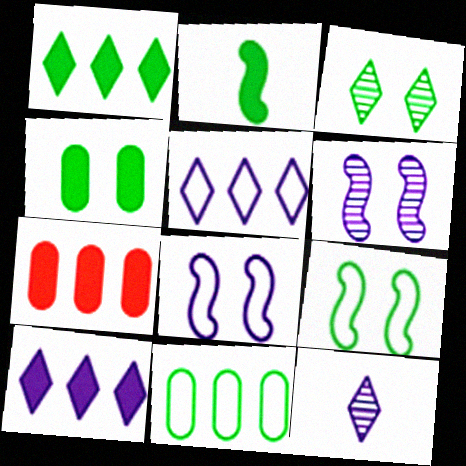[[1, 2, 4], 
[2, 3, 11], 
[3, 4, 9], 
[7, 9, 12]]